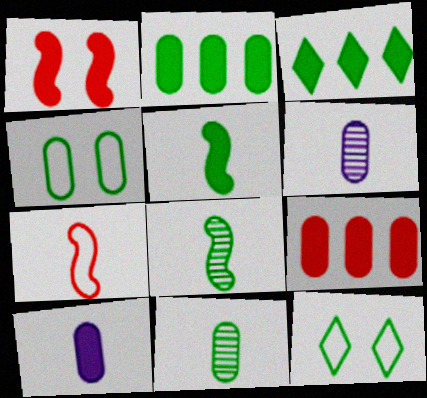[[1, 3, 10], 
[2, 4, 11], 
[2, 8, 12], 
[3, 4, 8], 
[4, 6, 9]]